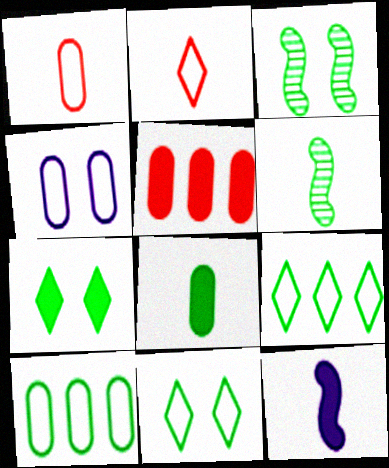[[1, 4, 10], 
[3, 8, 9], 
[5, 7, 12], 
[6, 7, 10]]